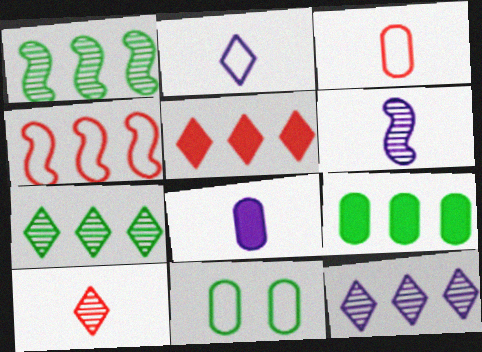[[2, 4, 11], 
[2, 6, 8], 
[4, 9, 12], 
[5, 6, 11]]